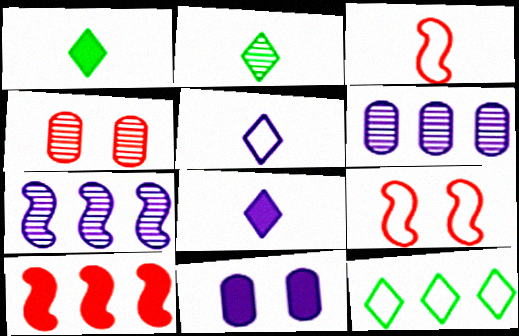[[1, 6, 9], 
[1, 10, 11], 
[2, 4, 7], 
[5, 7, 11], 
[6, 10, 12]]